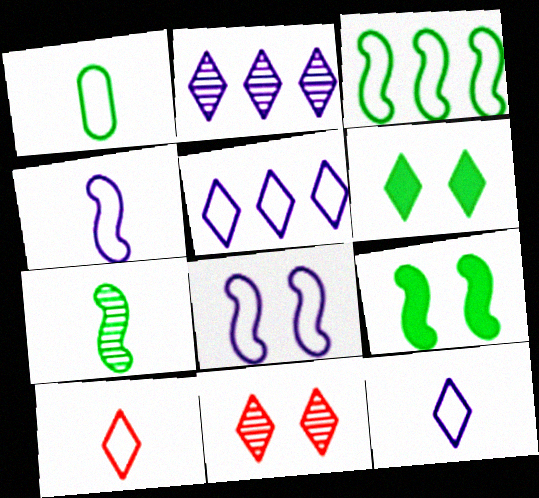[[1, 4, 10], 
[2, 6, 10], 
[3, 7, 9]]